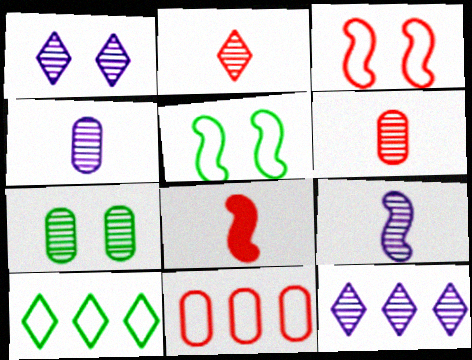[]